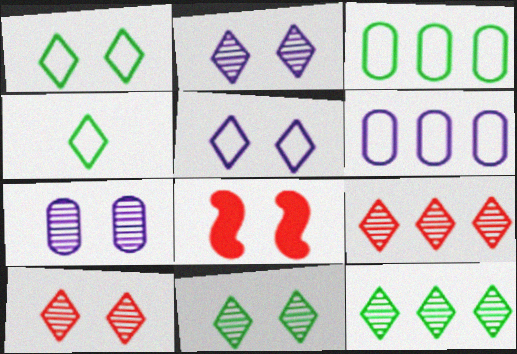[[1, 7, 8], 
[2, 10, 11]]